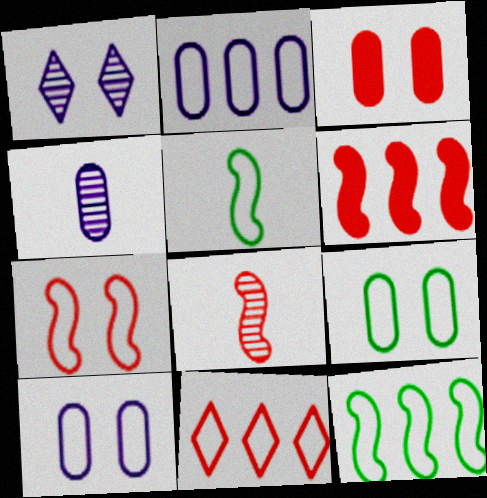[[2, 11, 12], 
[3, 8, 11], 
[5, 10, 11], 
[6, 7, 8]]